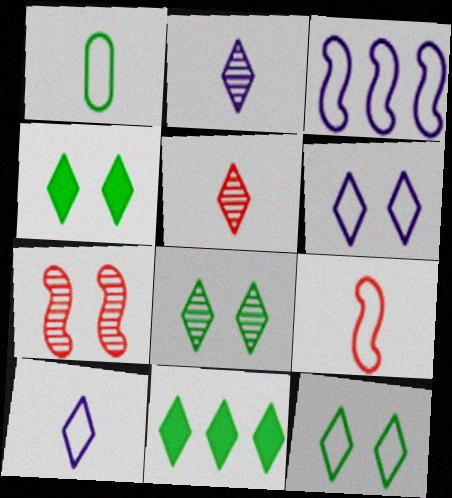[[1, 9, 10], 
[4, 8, 12], 
[5, 6, 11]]